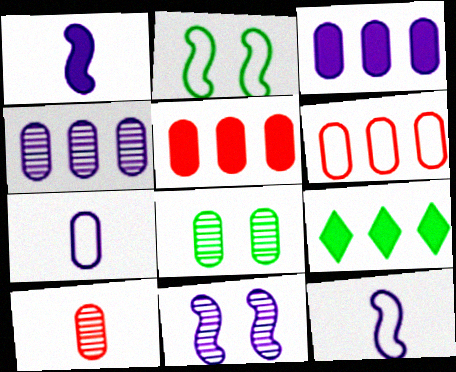[[4, 8, 10], 
[5, 7, 8]]